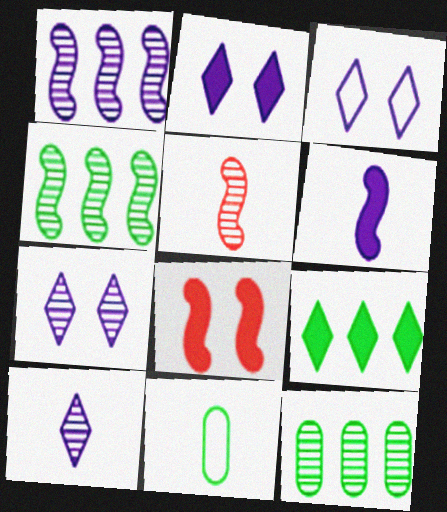[[2, 3, 7], 
[5, 7, 12]]